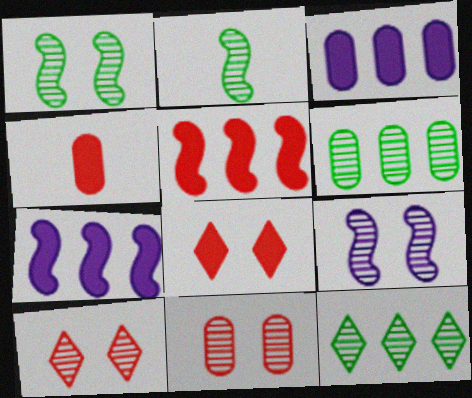[[4, 5, 8]]